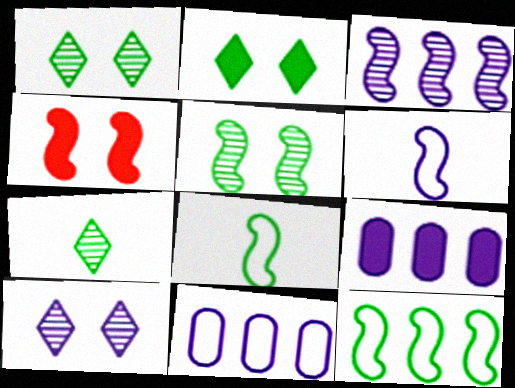[[3, 4, 8], 
[4, 7, 11], 
[6, 9, 10]]